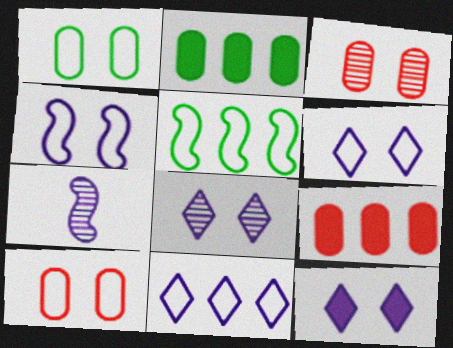[[6, 8, 12]]